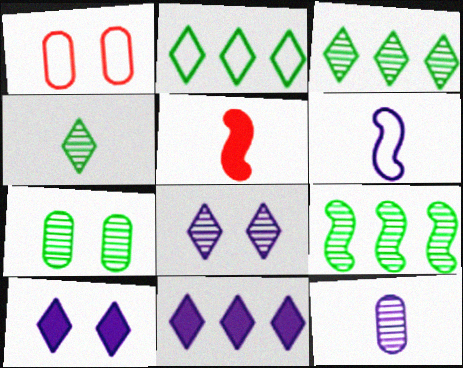[[1, 2, 6], 
[4, 7, 9]]